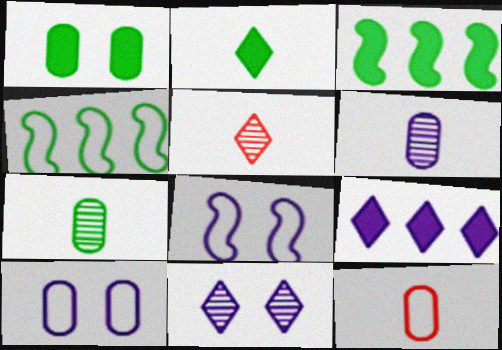[[1, 2, 3], 
[3, 5, 10], 
[3, 11, 12], 
[6, 8, 9]]